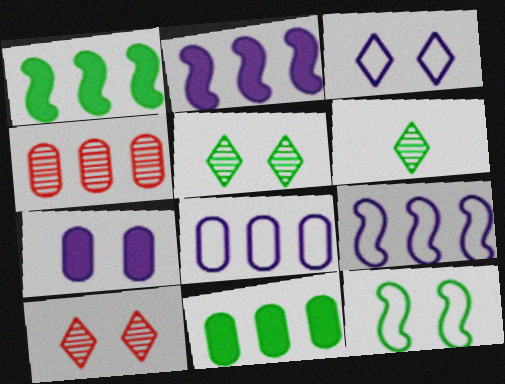[[4, 8, 11], 
[6, 11, 12], 
[7, 10, 12]]